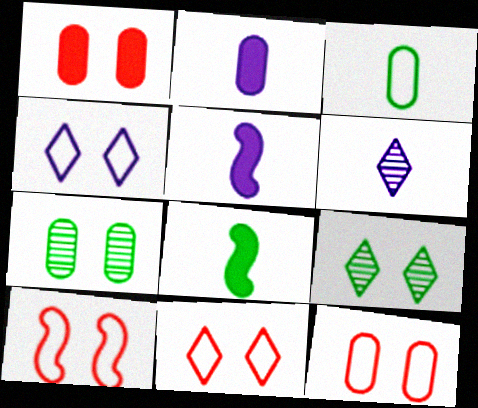[[10, 11, 12]]